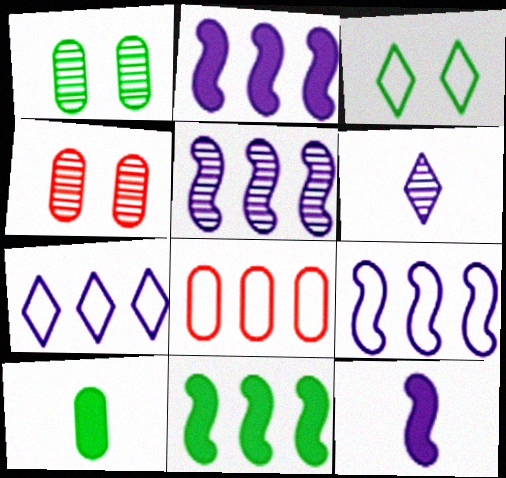[[2, 5, 9]]